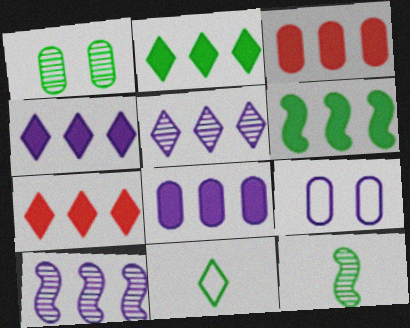[[1, 6, 11], 
[2, 4, 7], 
[3, 4, 6], 
[6, 7, 8], 
[7, 9, 12]]